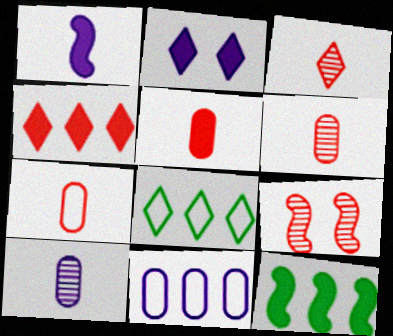[[2, 3, 8], 
[2, 5, 12], 
[4, 7, 9], 
[5, 6, 7]]